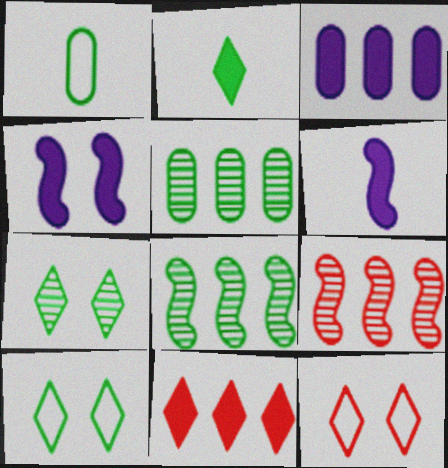[[5, 6, 12]]